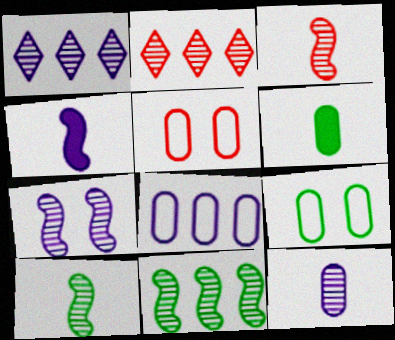[[1, 7, 12], 
[2, 4, 9], 
[3, 7, 11]]